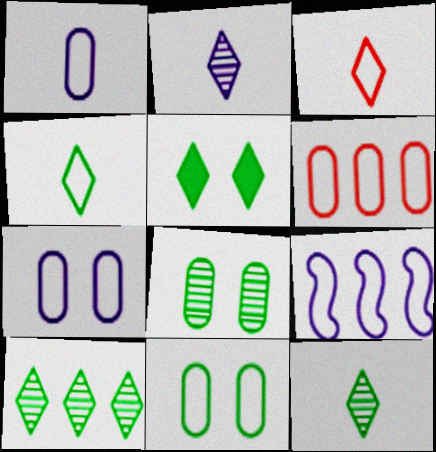[[1, 6, 11], 
[3, 9, 11], 
[4, 5, 10]]